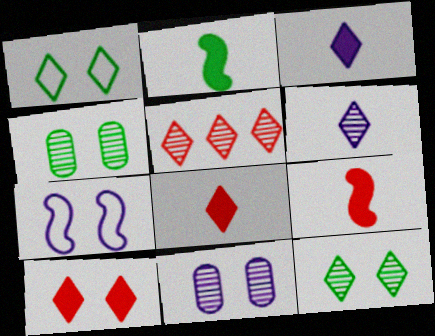[[1, 3, 5], 
[4, 7, 10], 
[5, 6, 12]]